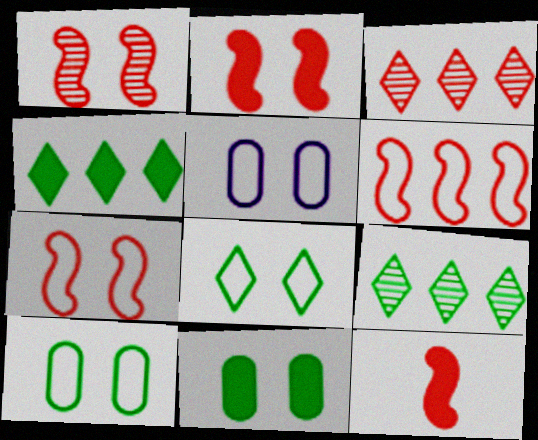[[1, 2, 7], 
[1, 6, 12], 
[5, 7, 8], 
[5, 9, 12]]